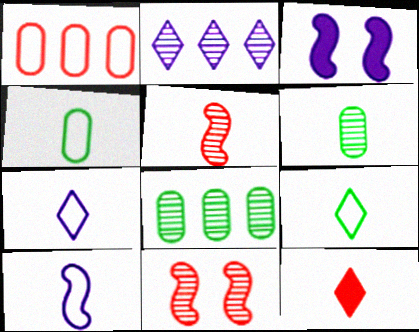[[1, 11, 12], 
[2, 6, 11], 
[6, 10, 12]]